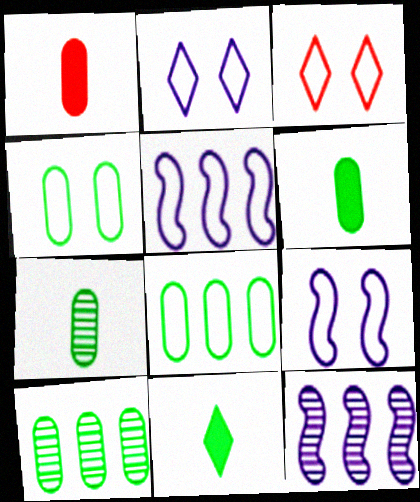[[3, 4, 9], 
[3, 6, 12], 
[4, 6, 10]]